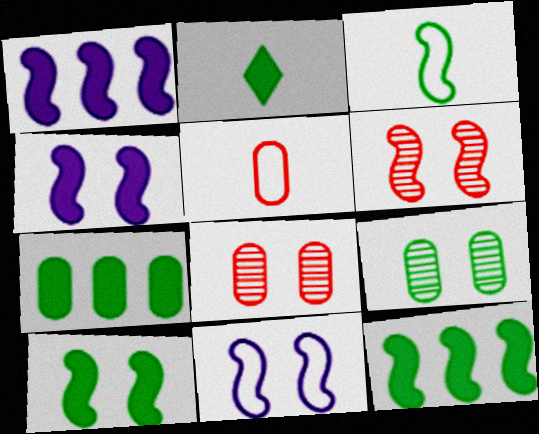[[1, 3, 6], 
[2, 7, 10], 
[6, 10, 11]]